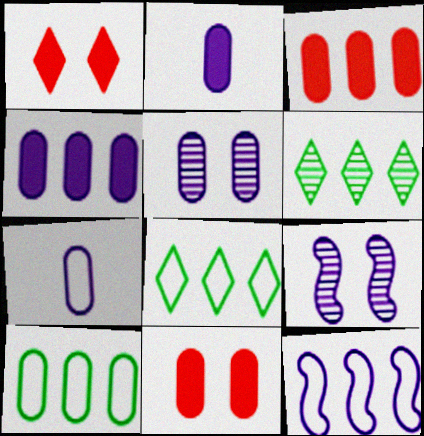[[3, 6, 12], 
[4, 5, 7]]